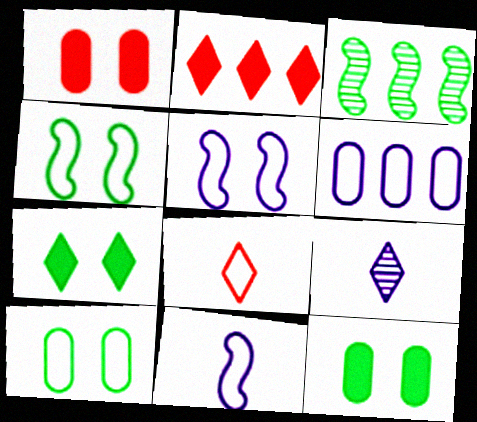[[2, 3, 6], 
[4, 6, 8]]